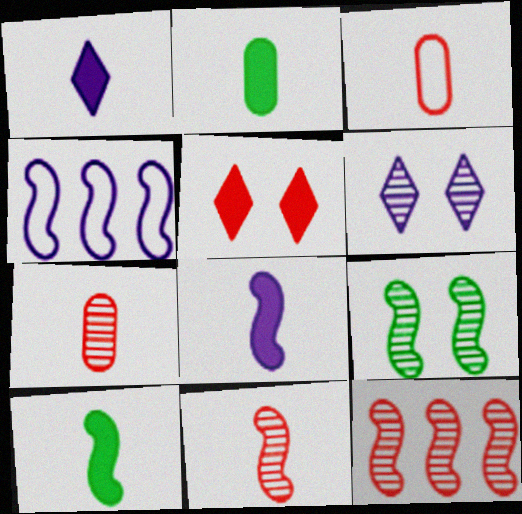[[3, 5, 12]]